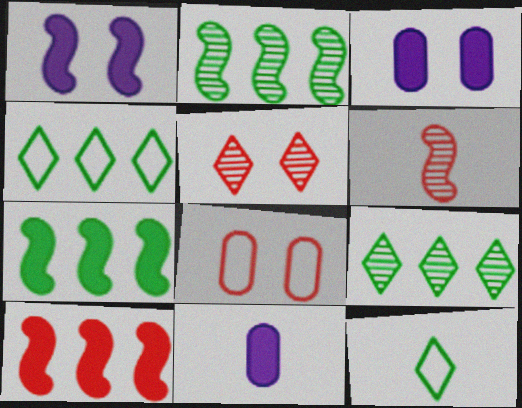[[3, 4, 6], 
[6, 11, 12]]